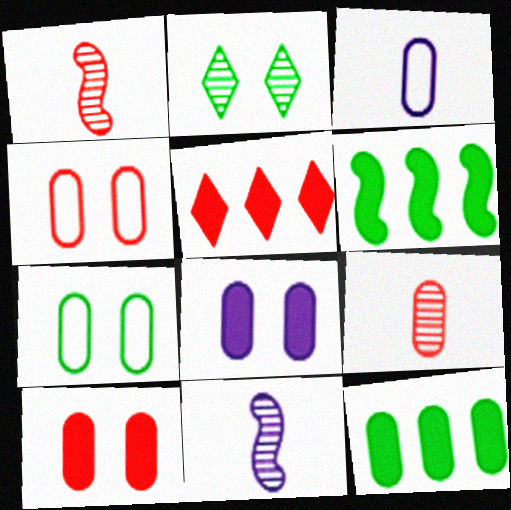[[1, 4, 5], 
[5, 7, 11]]